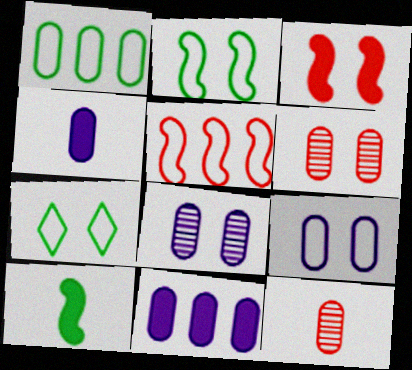[[1, 4, 6], 
[3, 7, 8]]